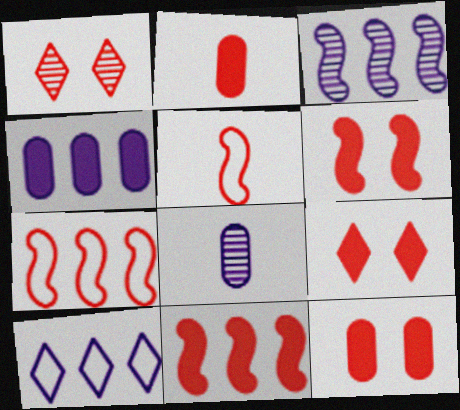[[1, 2, 7], 
[2, 9, 11], 
[3, 4, 10], 
[6, 9, 12]]